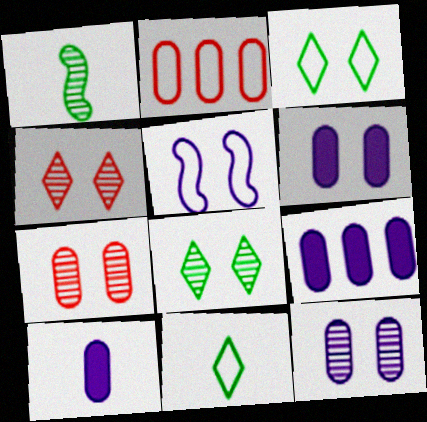[[2, 5, 11], 
[6, 9, 10]]